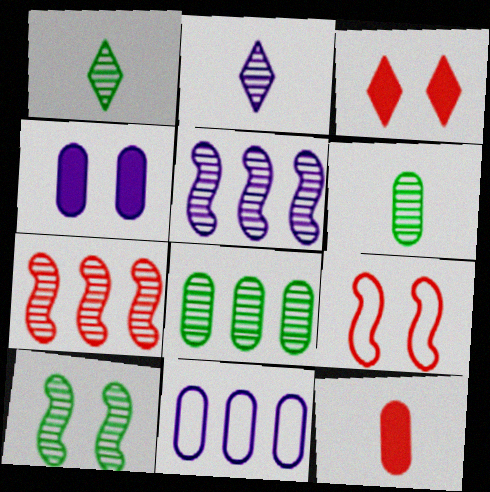[[1, 8, 10]]